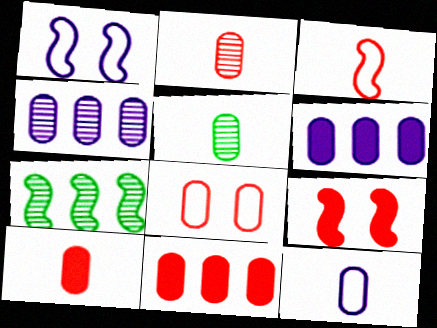[[2, 8, 11], 
[5, 6, 8], 
[5, 10, 12]]